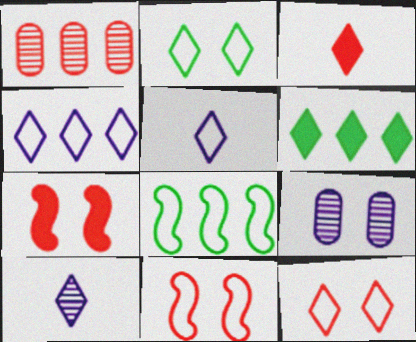[[1, 3, 11], 
[2, 7, 9], 
[3, 8, 9], 
[6, 10, 12]]